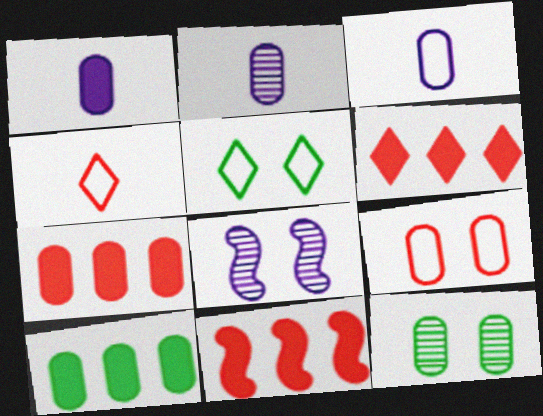[[1, 2, 3], 
[2, 5, 11], 
[2, 9, 10], 
[3, 7, 12], 
[4, 8, 10], 
[6, 7, 11]]